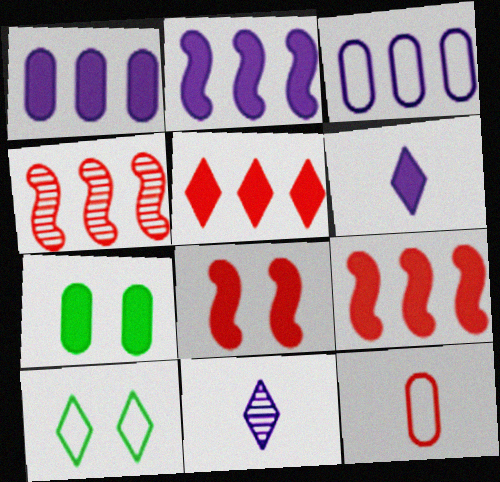[[5, 10, 11], 
[6, 7, 9]]